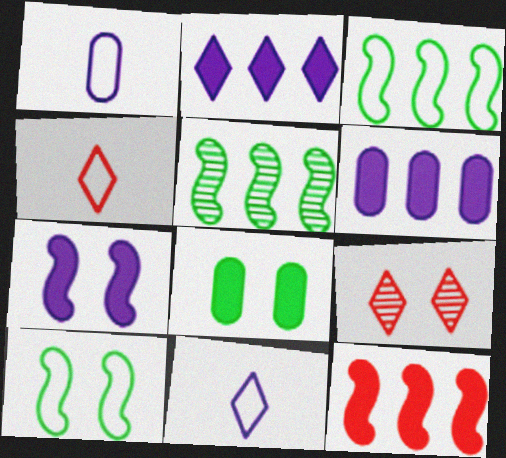[]